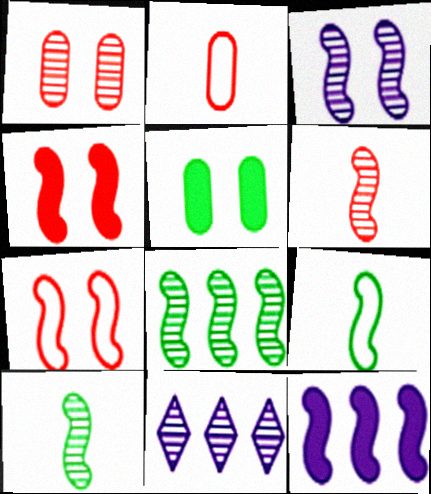[[1, 10, 11], 
[3, 6, 8], 
[7, 10, 12]]